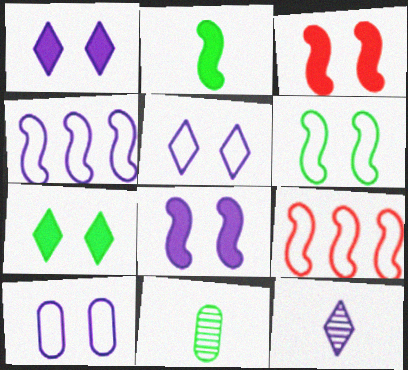[[1, 9, 11]]